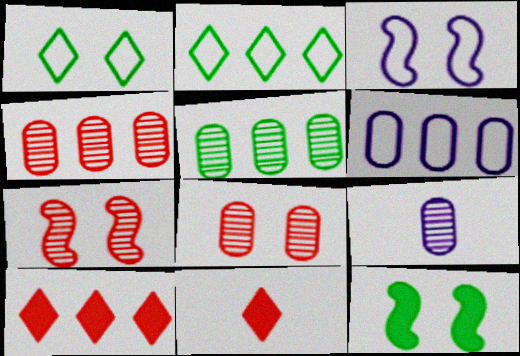[[3, 5, 11], 
[3, 7, 12], 
[5, 8, 9]]